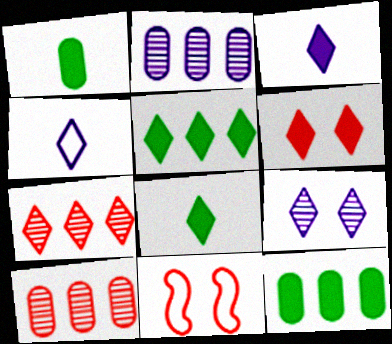[[2, 8, 11], 
[3, 5, 6]]